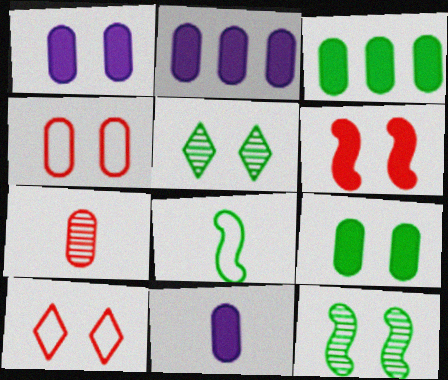[[1, 2, 11], 
[1, 10, 12], 
[3, 5, 8]]